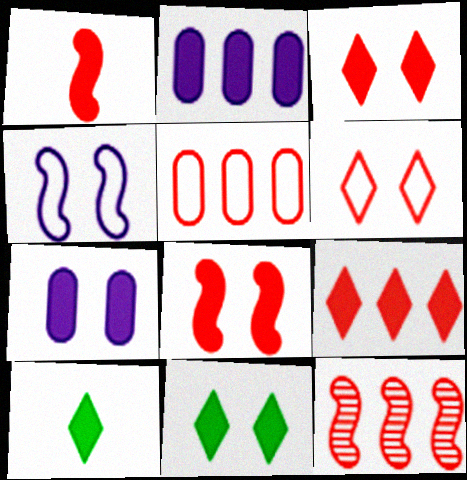[[1, 2, 11], 
[2, 8, 10], 
[5, 9, 12], 
[7, 8, 11]]